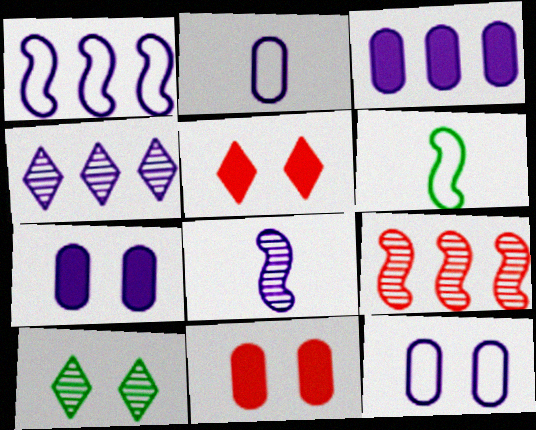[[1, 3, 4], 
[4, 6, 11]]